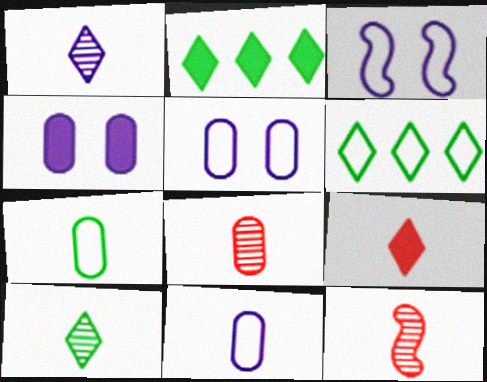[[2, 3, 8], 
[2, 5, 12], 
[4, 6, 12]]